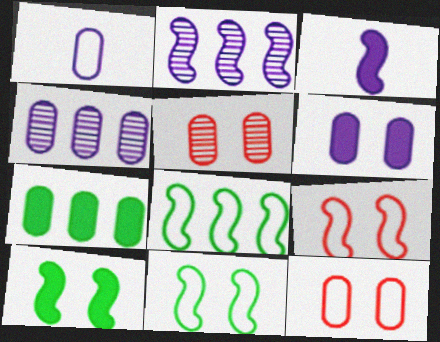[[1, 4, 6], 
[1, 5, 7]]